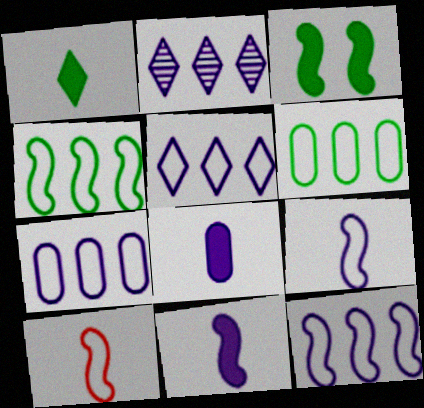[[5, 7, 12]]